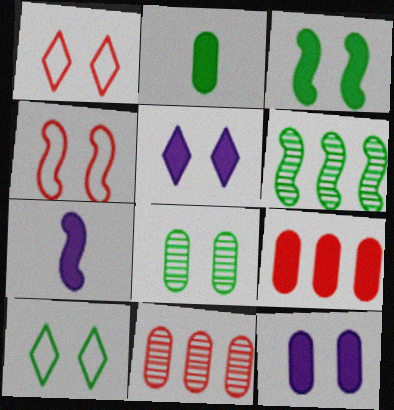[[2, 6, 10], 
[2, 9, 12], 
[3, 8, 10], 
[4, 5, 8], 
[4, 6, 7], 
[7, 10, 11]]